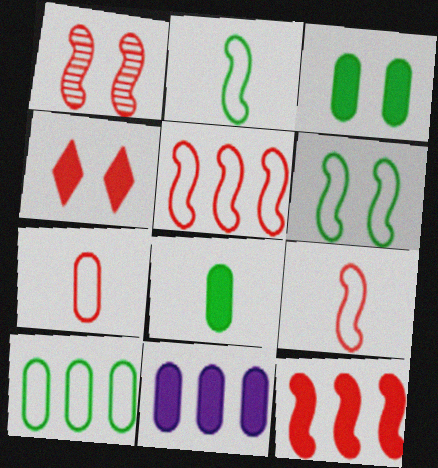[[1, 9, 12]]